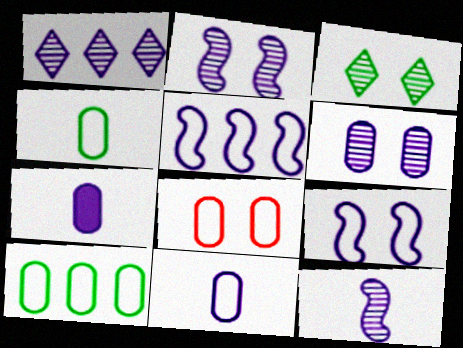[[1, 6, 12], 
[1, 7, 9], 
[8, 10, 11]]